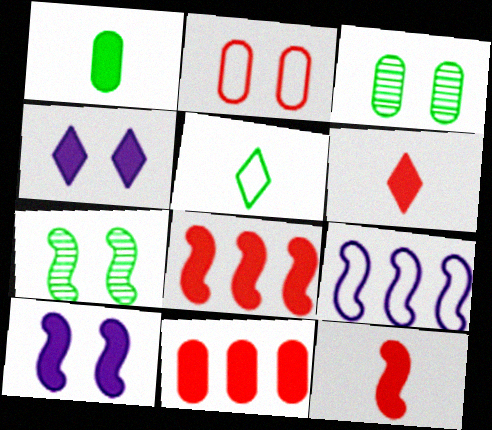[[1, 4, 8], 
[2, 4, 7], 
[2, 5, 9], 
[3, 6, 9], 
[7, 9, 12]]